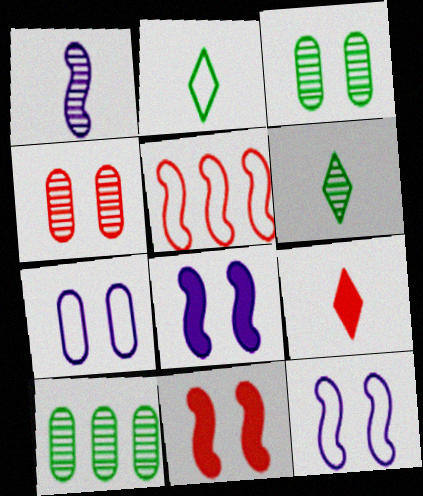[[2, 5, 7], 
[4, 5, 9], 
[9, 10, 12]]